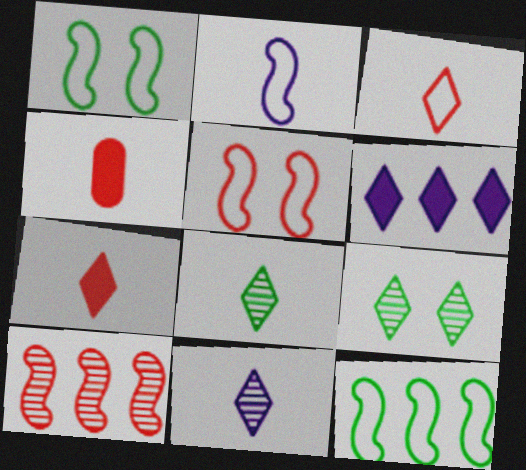[[2, 4, 8], 
[2, 5, 12], 
[3, 6, 9]]